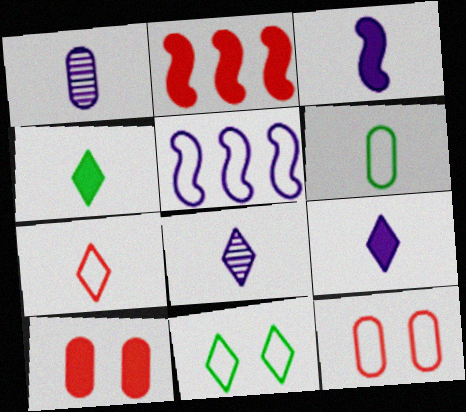[[1, 2, 11], 
[4, 7, 8]]